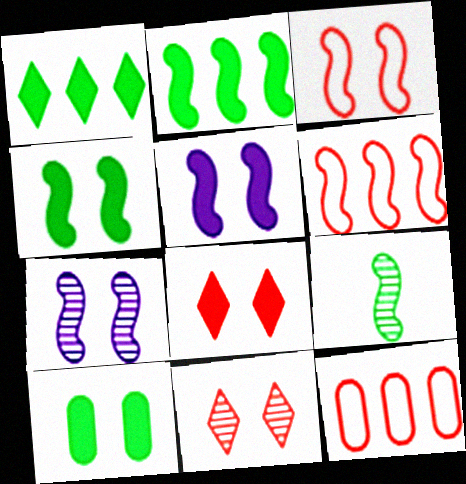[[3, 4, 7], 
[5, 6, 9], 
[5, 8, 10]]